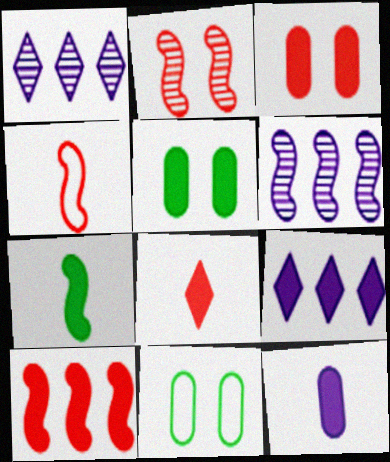[[1, 4, 5], 
[2, 4, 10], 
[3, 7, 9], 
[3, 8, 10], 
[6, 8, 11], 
[7, 8, 12]]